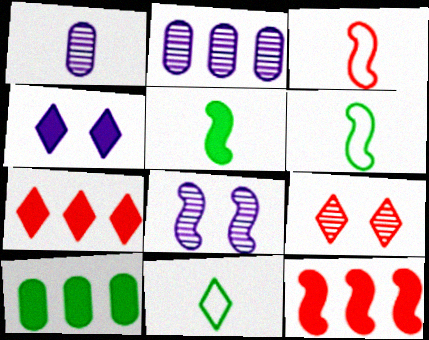[[6, 8, 12]]